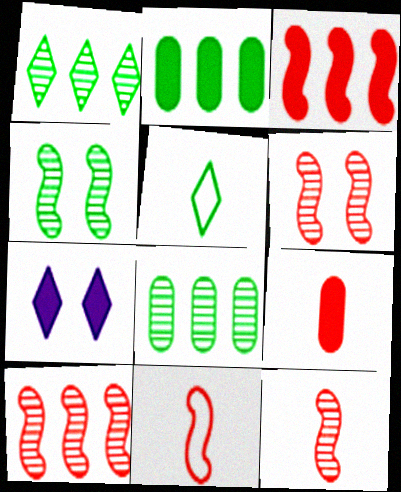[[2, 4, 5], 
[3, 6, 11], 
[6, 10, 12], 
[7, 8, 11]]